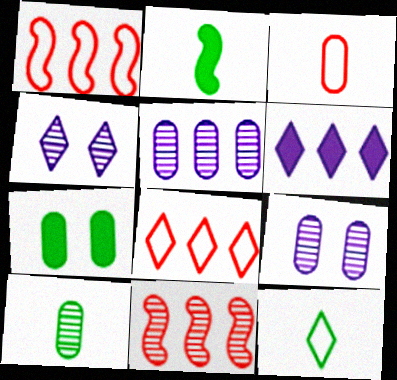[[2, 8, 9], 
[2, 10, 12], 
[3, 5, 7], 
[4, 10, 11]]